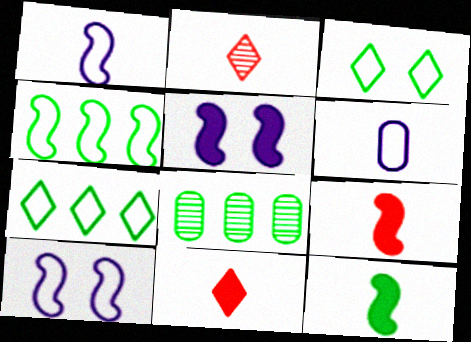[[2, 6, 12], 
[3, 8, 12], 
[8, 10, 11]]